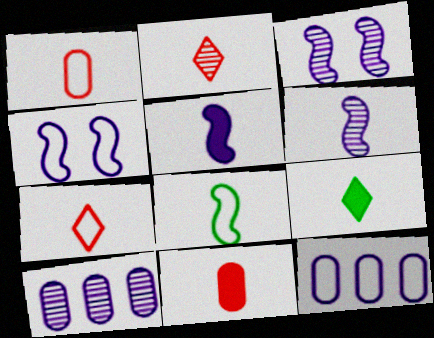[[1, 6, 9], 
[5, 9, 11]]